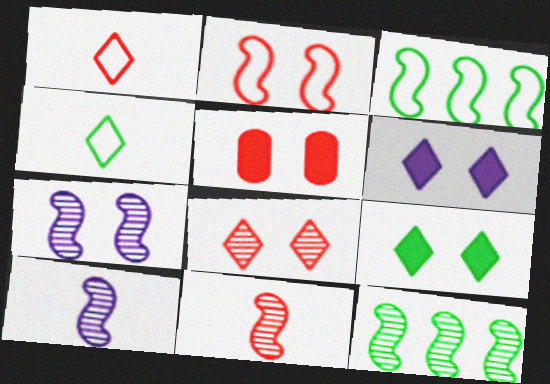[[2, 5, 8], 
[7, 11, 12]]